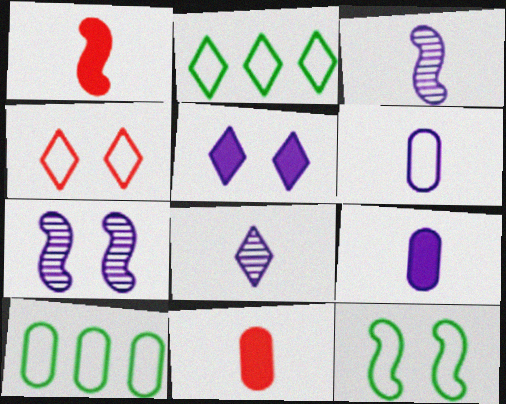[[2, 7, 11]]